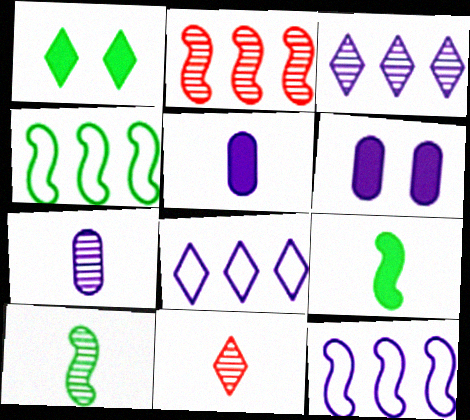[[1, 8, 11], 
[4, 6, 11], 
[7, 10, 11]]